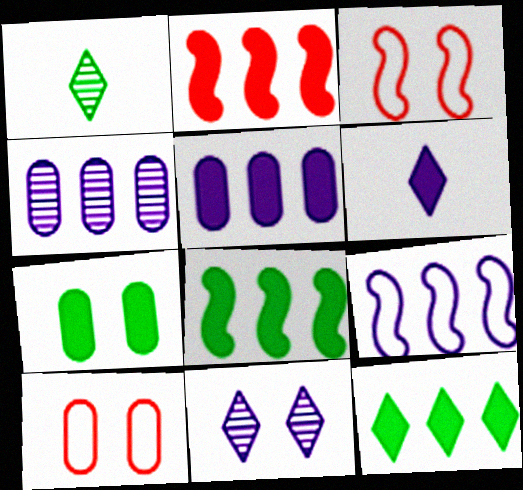[[1, 3, 5], 
[2, 5, 12], 
[2, 6, 7], 
[3, 7, 11]]